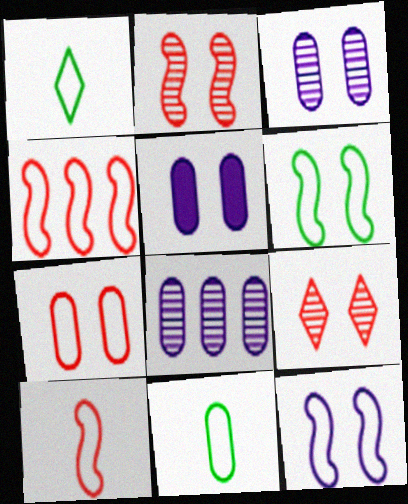[[5, 6, 9]]